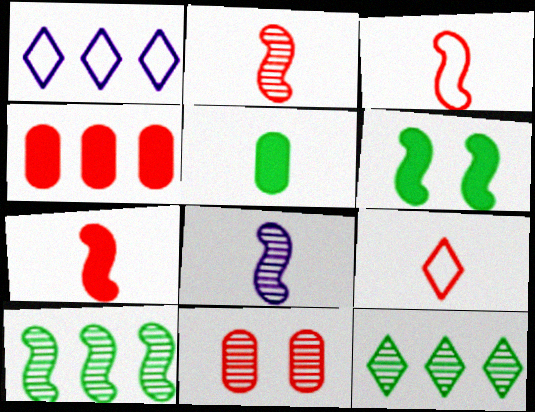[[1, 4, 10], 
[2, 3, 7], 
[5, 8, 9], 
[8, 11, 12]]